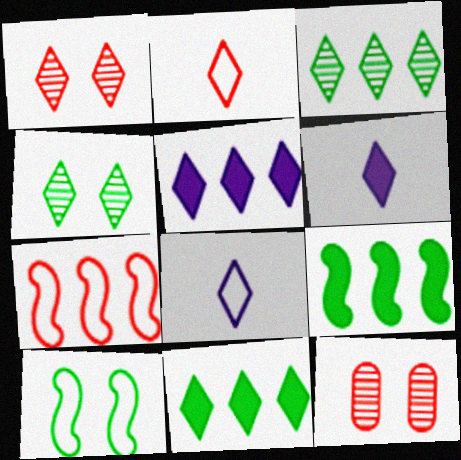[[1, 8, 11], 
[2, 4, 5], 
[8, 9, 12]]